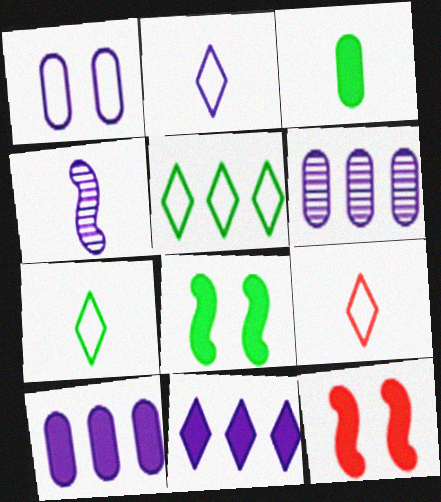[[1, 4, 11], 
[2, 7, 9], 
[3, 4, 9], 
[3, 11, 12], 
[6, 7, 12], 
[6, 8, 9]]